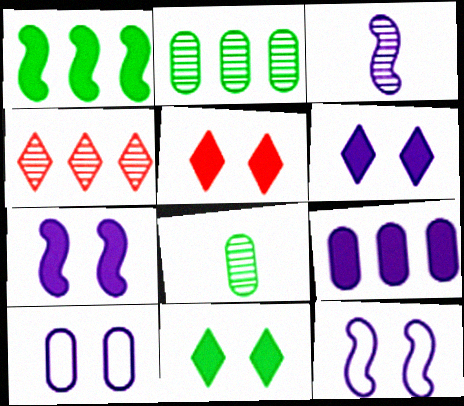[[5, 6, 11]]